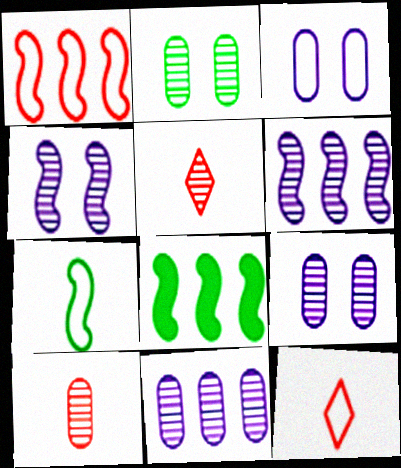[[1, 6, 8], 
[2, 5, 6], 
[2, 10, 11], 
[3, 5, 8], 
[8, 9, 12]]